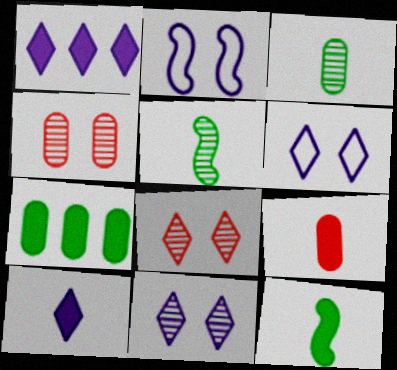[[9, 10, 12]]